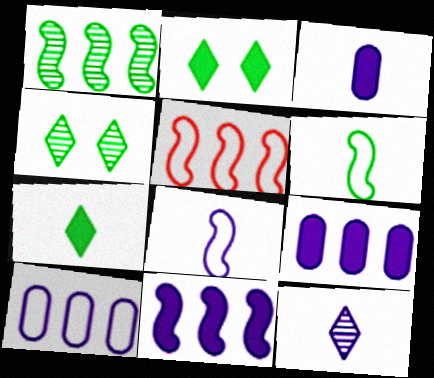[[1, 5, 11], 
[3, 4, 5], 
[3, 8, 12]]